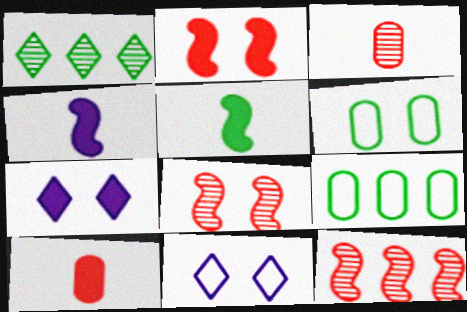[[1, 5, 6], 
[6, 7, 8]]